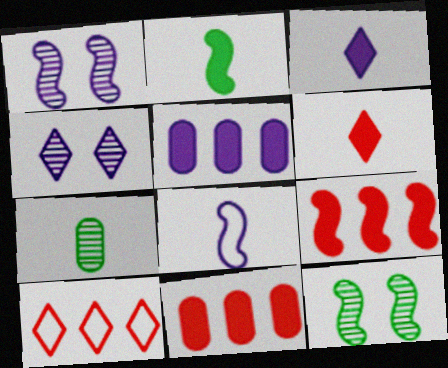[[4, 5, 8], 
[6, 7, 8], 
[8, 9, 12]]